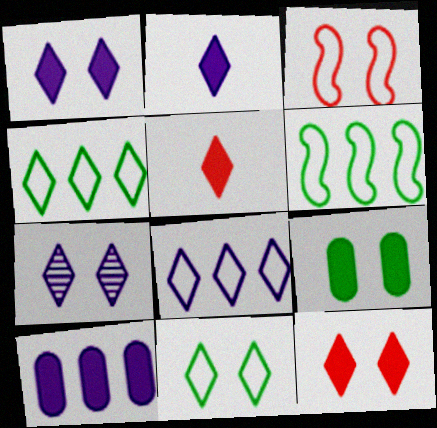[[2, 7, 8], 
[3, 7, 9], 
[4, 5, 7], 
[7, 11, 12]]